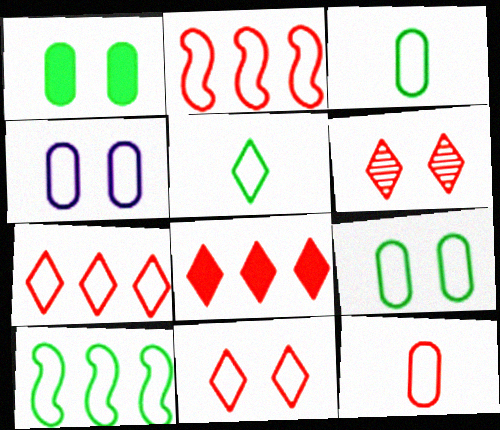[[2, 4, 5], 
[2, 11, 12], 
[5, 9, 10]]